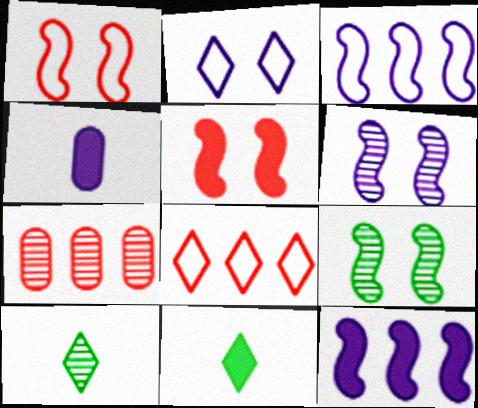[[4, 8, 9], 
[6, 7, 10]]